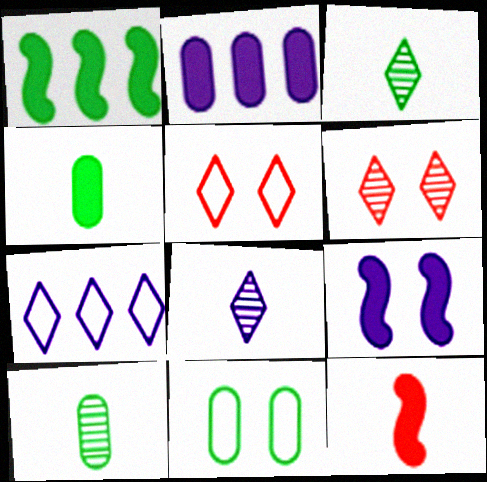[[1, 3, 11], 
[1, 9, 12], 
[6, 9, 11]]